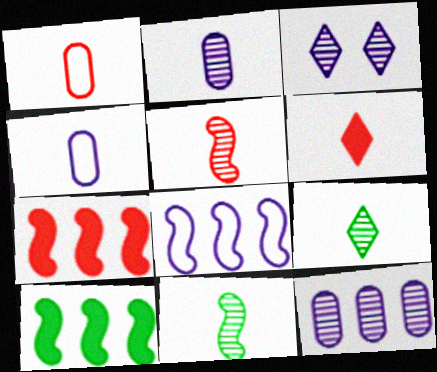[[1, 3, 10], 
[1, 5, 6], 
[2, 5, 9], 
[4, 6, 11]]